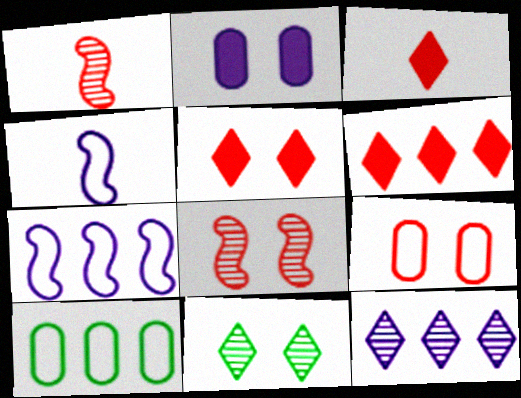[[1, 6, 9], 
[2, 4, 12], 
[3, 5, 6], 
[5, 8, 9]]